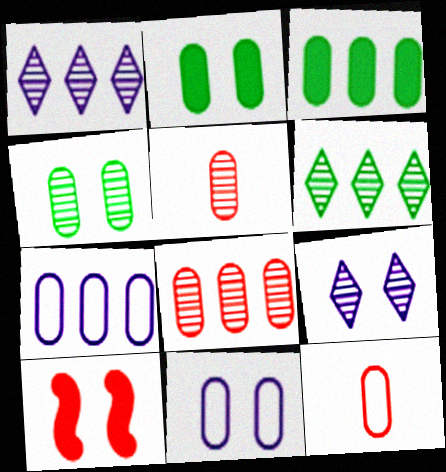[[2, 5, 7], 
[3, 5, 11], 
[3, 7, 8]]